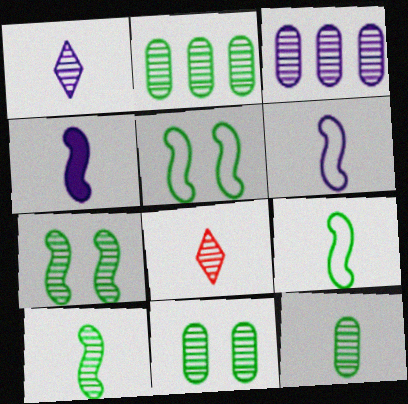[[2, 11, 12], 
[3, 7, 8]]